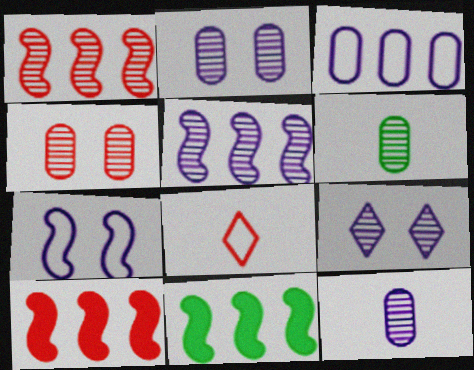[[1, 6, 9], 
[2, 8, 11], 
[4, 8, 10], 
[5, 9, 12]]